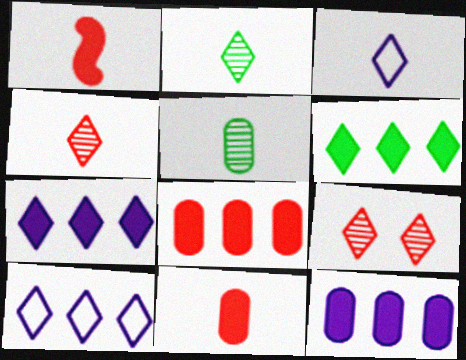[[1, 3, 5], 
[3, 6, 9]]